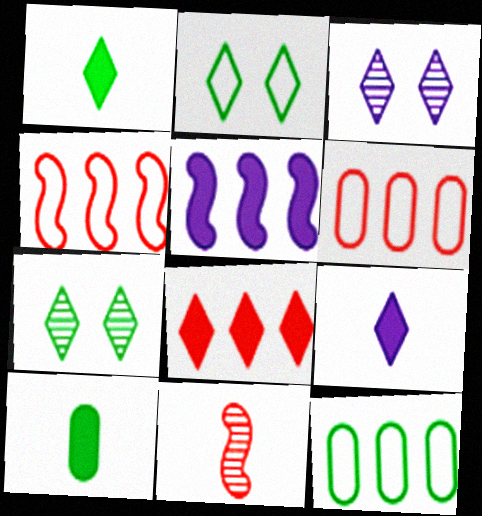[[3, 4, 10]]